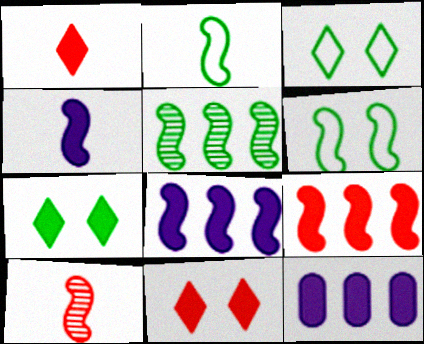[[2, 4, 10], 
[3, 10, 12], 
[6, 8, 10]]